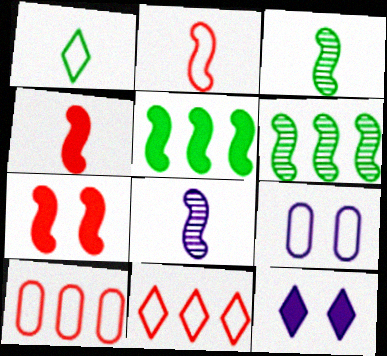[[3, 10, 12]]